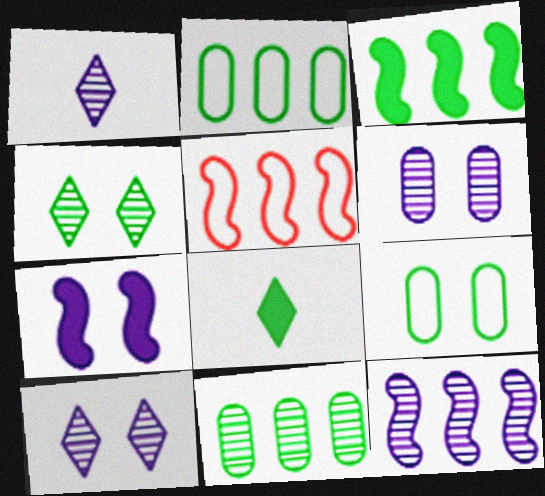[[1, 6, 12], 
[3, 5, 12], 
[5, 6, 8]]